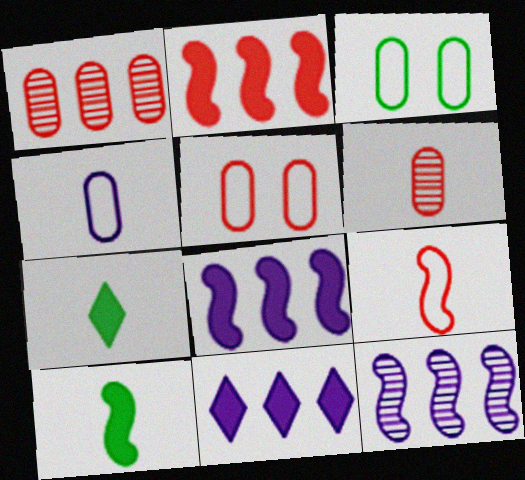[[5, 7, 12]]